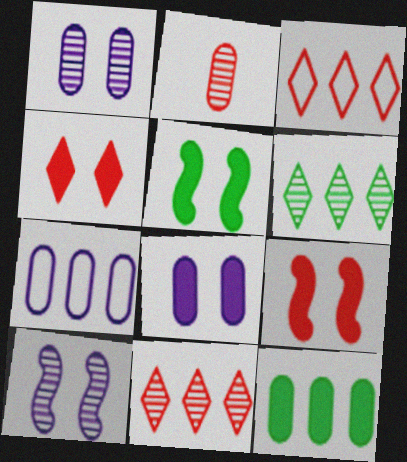[[2, 3, 9], 
[2, 6, 10], 
[4, 5, 8]]